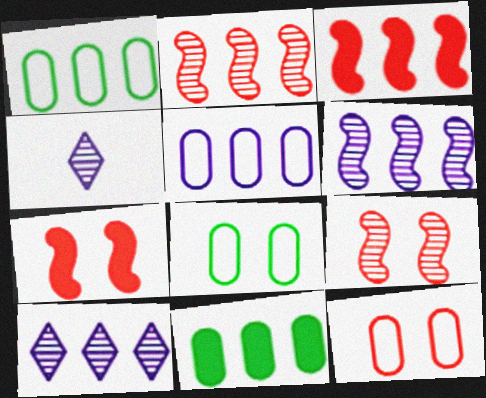[[1, 3, 10], 
[1, 4, 7], 
[3, 4, 8]]